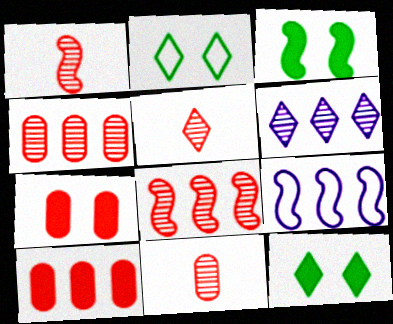[[1, 3, 9], 
[1, 5, 11], 
[9, 11, 12]]